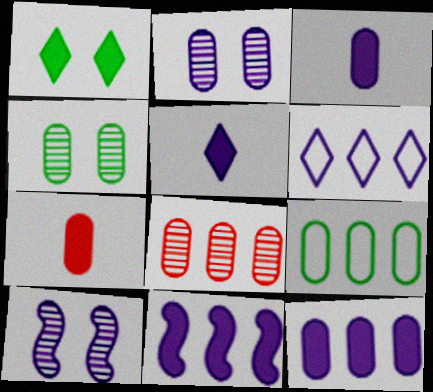[[1, 7, 11], 
[2, 7, 9], 
[3, 6, 10], 
[8, 9, 12]]